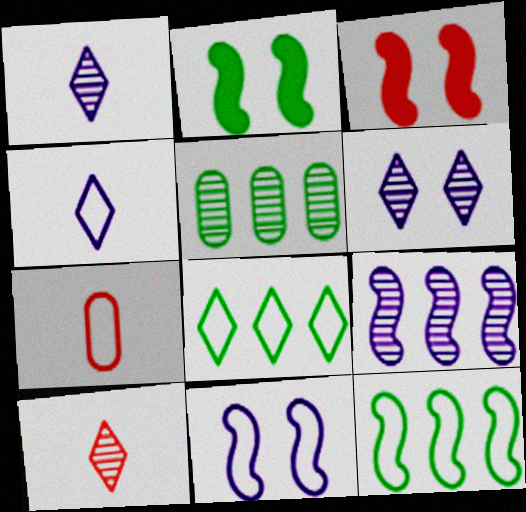[[3, 4, 5], 
[7, 8, 11]]